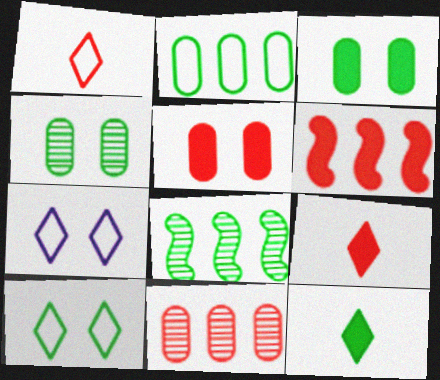[[5, 6, 9]]